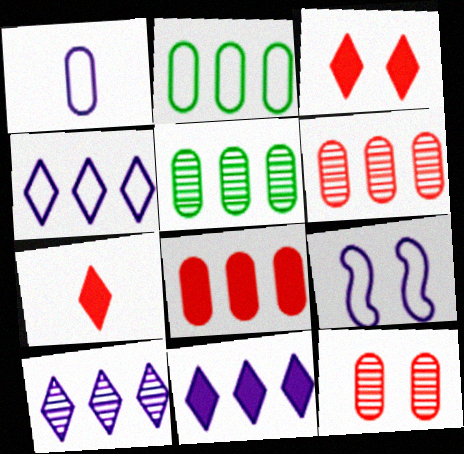[[1, 4, 9], 
[4, 10, 11], 
[5, 7, 9]]